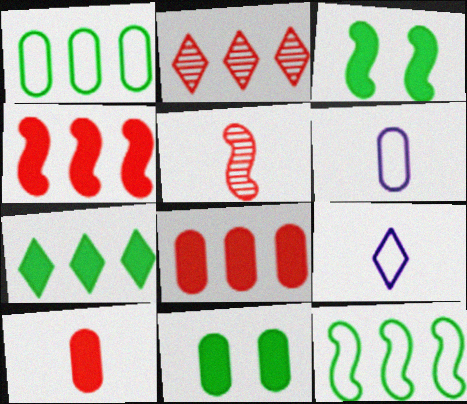[[2, 3, 6]]